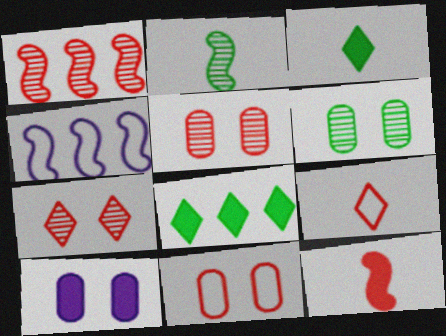[[3, 4, 5], 
[6, 10, 11], 
[8, 10, 12]]